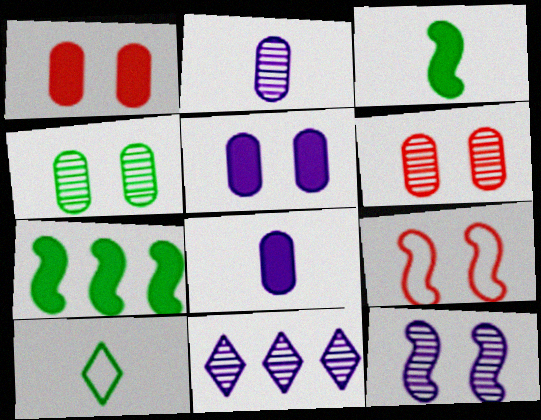[[2, 11, 12], 
[4, 7, 10]]